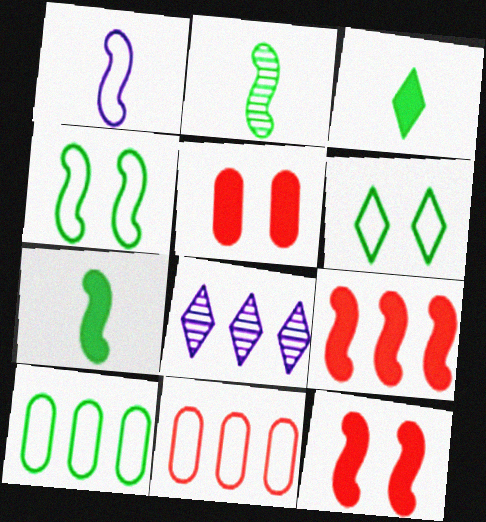[[1, 6, 11], 
[8, 9, 10]]